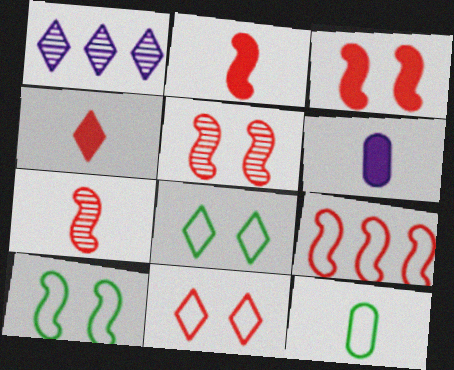[[1, 3, 12], 
[1, 4, 8], 
[2, 5, 9], 
[3, 7, 9]]